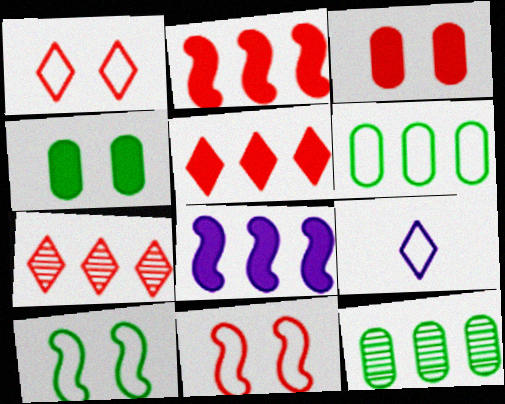[[6, 7, 8], 
[6, 9, 11]]